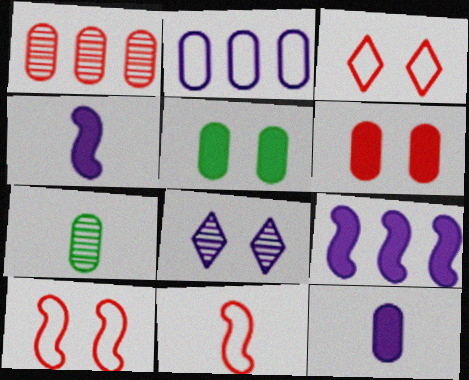[[2, 4, 8], 
[2, 6, 7], 
[3, 7, 9], 
[5, 8, 10]]